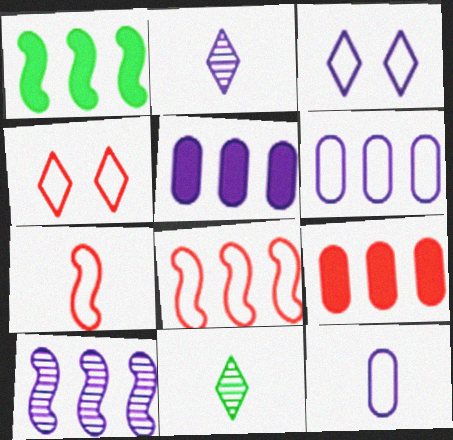[[1, 8, 10]]